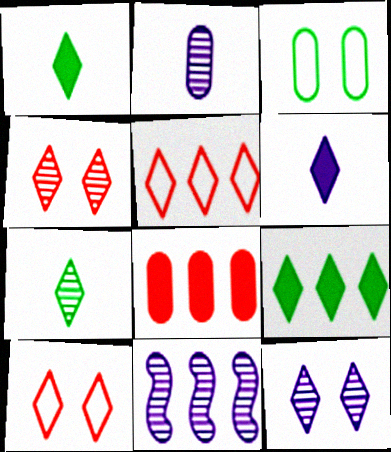[[1, 5, 12], 
[2, 3, 8], 
[2, 11, 12]]